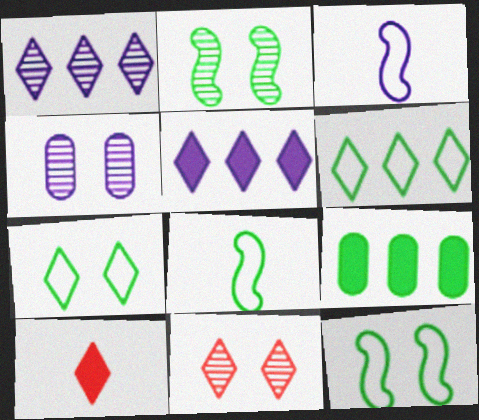[[1, 7, 10], 
[2, 4, 11], 
[3, 4, 5], 
[3, 9, 11]]